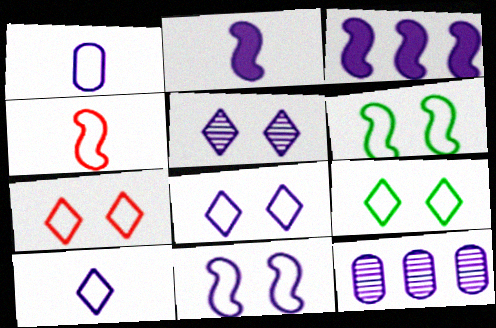[[1, 3, 5], 
[2, 8, 12], 
[7, 8, 9]]